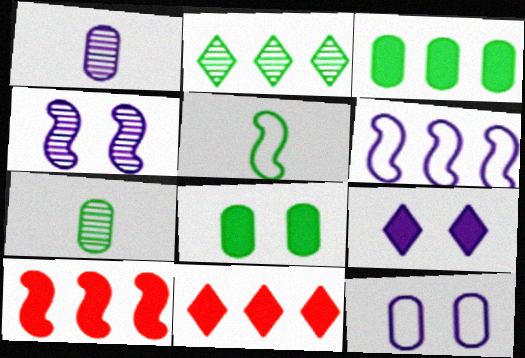[[1, 6, 9], 
[2, 5, 8], 
[4, 5, 10], 
[4, 9, 12]]